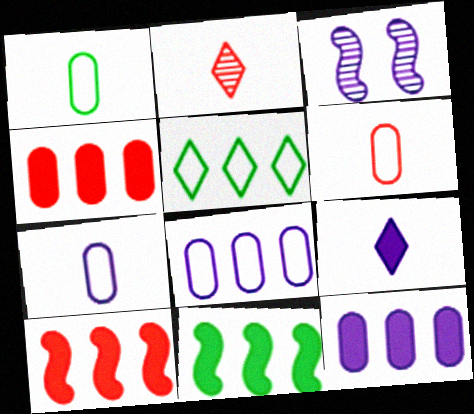[[1, 6, 7], 
[3, 8, 9]]